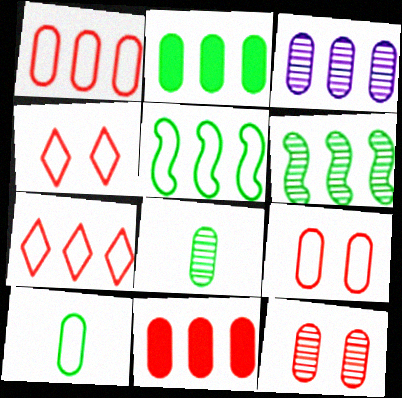[[1, 2, 3], 
[3, 8, 12]]